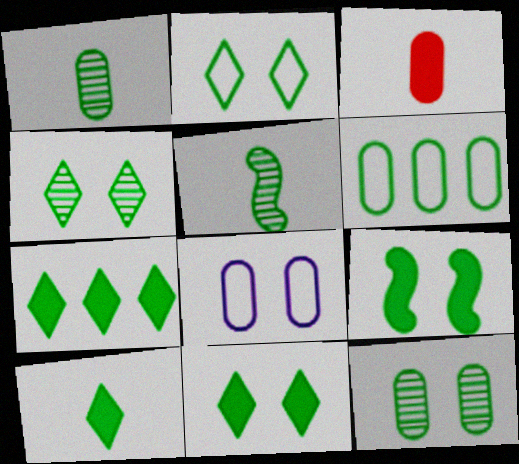[[2, 4, 11], 
[2, 9, 12], 
[5, 6, 11], 
[7, 10, 11]]